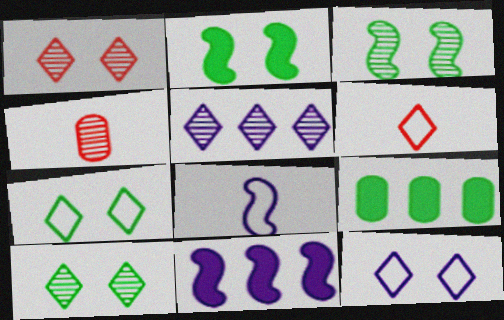[[1, 8, 9], 
[3, 4, 5], 
[4, 7, 11]]